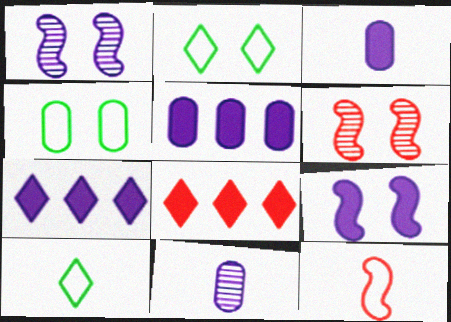[[3, 7, 9], 
[5, 6, 10]]